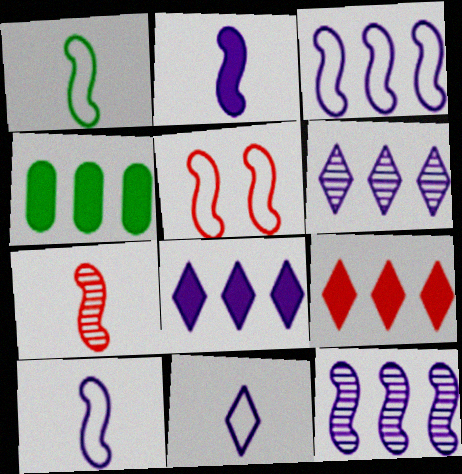[[1, 2, 7], 
[1, 3, 5]]